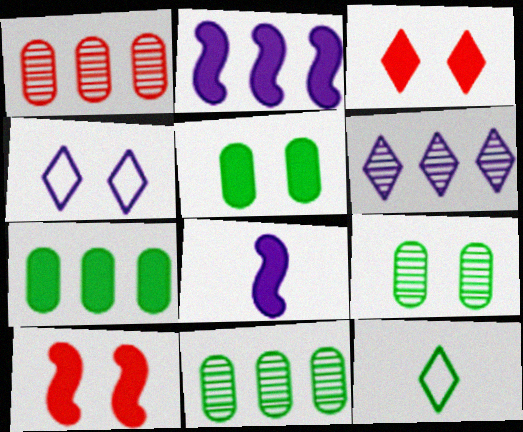[[3, 6, 12], 
[3, 7, 8], 
[4, 9, 10]]